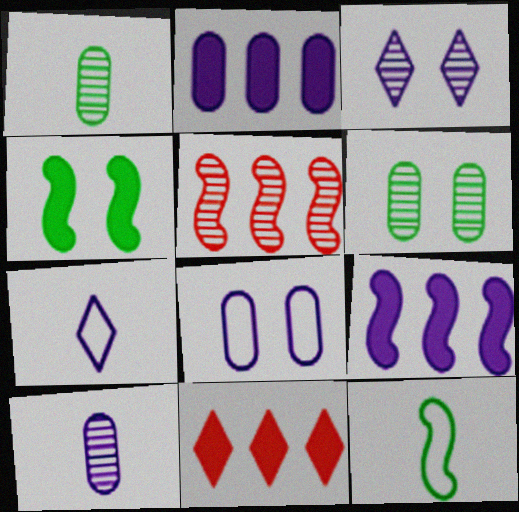[[1, 3, 5], 
[2, 8, 10]]